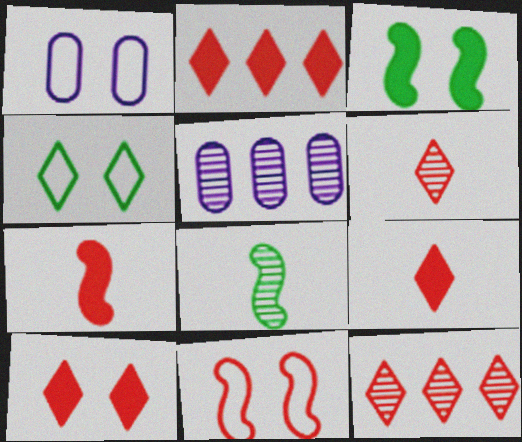[[1, 2, 8], 
[1, 4, 11], 
[2, 9, 10], 
[4, 5, 7]]